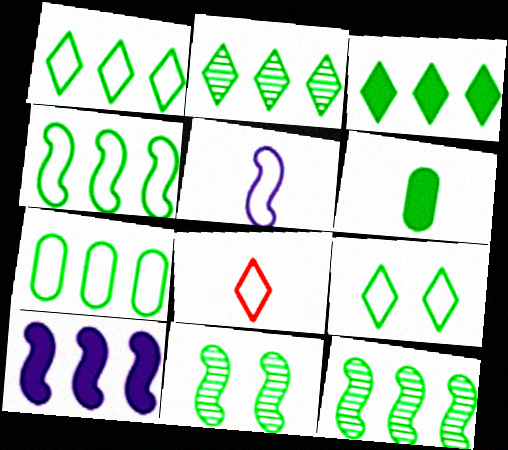[[1, 2, 3], 
[1, 4, 7], 
[1, 6, 11], 
[3, 7, 12], 
[6, 9, 12]]